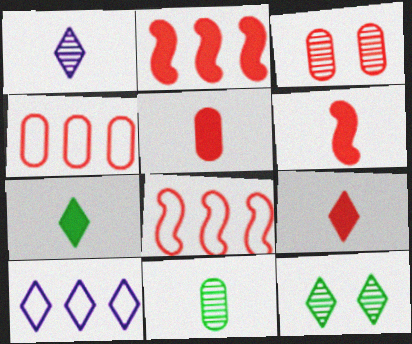[[3, 4, 5], 
[3, 8, 9], 
[5, 6, 9], 
[9, 10, 12]]